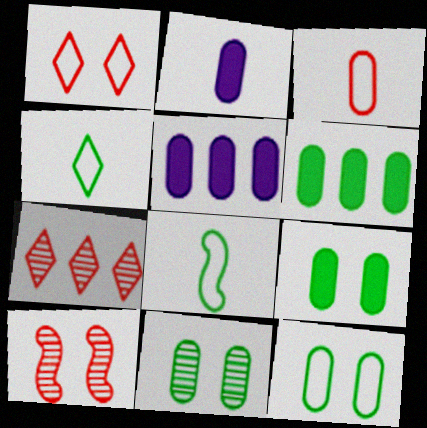[[3, 5, 11], 
[4, 5, 10], 
[9, 11, 12]]